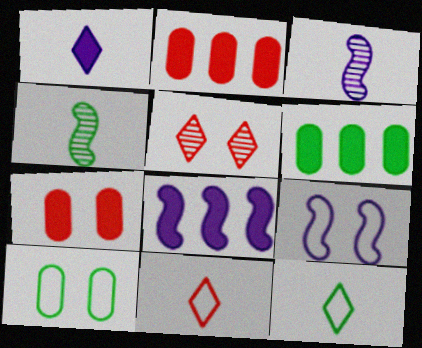[[3, 8, 9]]